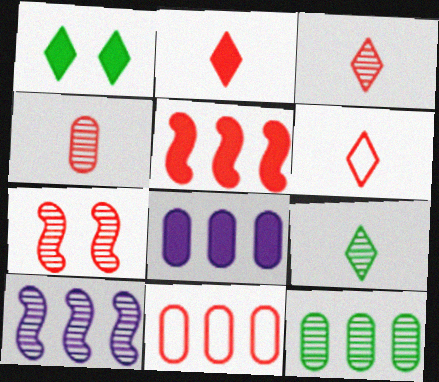[[2, 3, 6], 
[2, 7, 11], 
[8, 11, 12]]